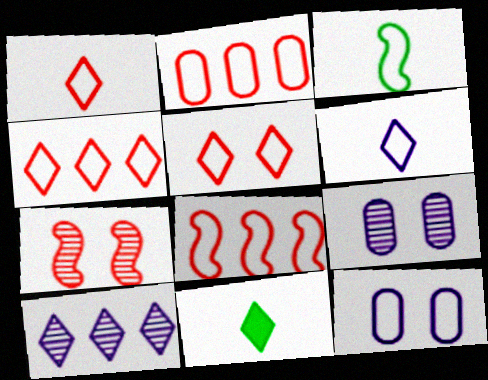[[1, 4, 5], 
[2, 4, 8], 
[3, 4, 12], 
[5, 10, 11], 
[8, 9, 11]]